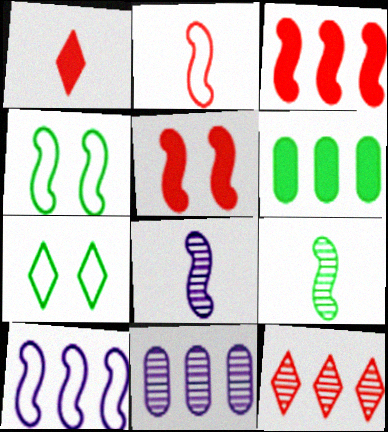[[1, 4, 11], 
[2, 4, 10], 
[3, 4, 8], 
[5, 9, 10], 
[6, 7, 9], 
[6, 10, 12]]